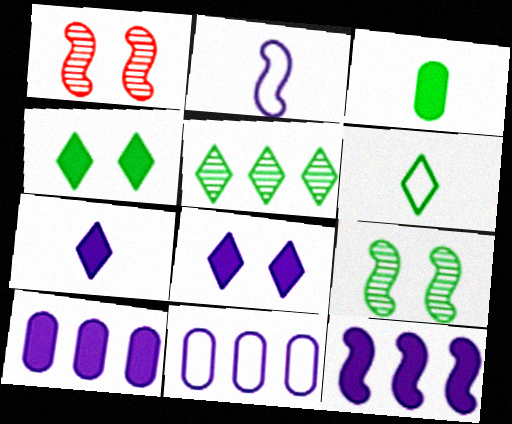[[1, 6, 10], 
[4, 5, 6]]